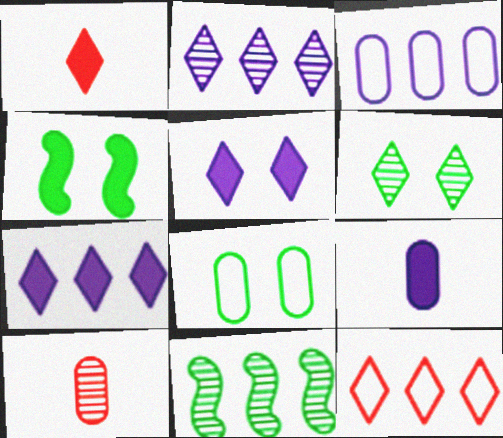[[4, 6, 8]]